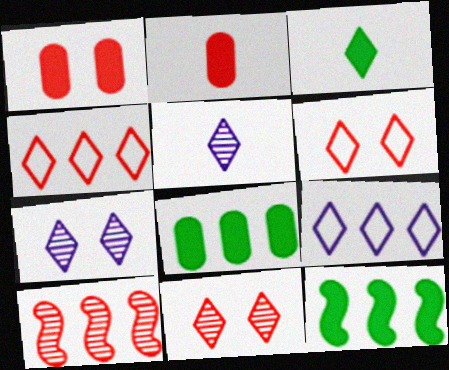[[2, 6, 10], 
[3, 4, 7], 
[3, 9, 11], 
[8, 9, 10]]